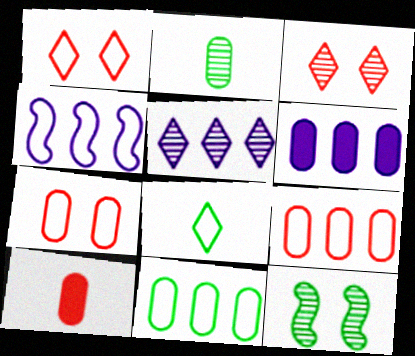[[2, 6, 7], 
[4, 5, 6], 
[4, 7, 8]]